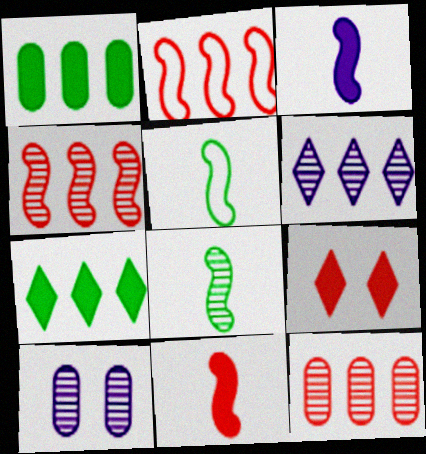[[1, 2, 6], 
[1, 3, 9]]